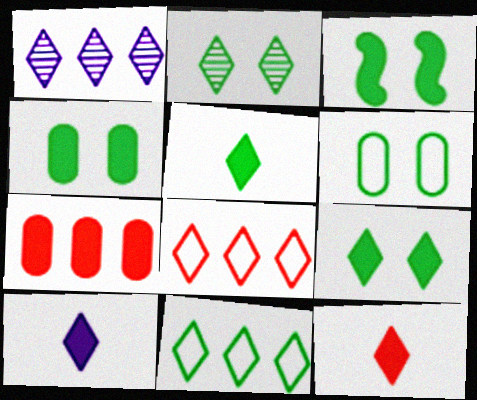[[2, 3, 6], 
[2, 5, 11], 
[2, 8, 10], 
[3, 4, 9], 
[3, 7, 10], 
[5, 10, 12]]